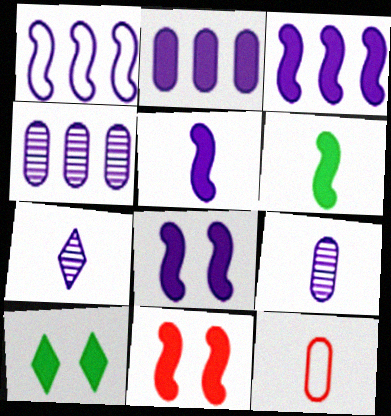[[3, 5, 8], 
[3, 6, 11], 
[6, 7, 12]]